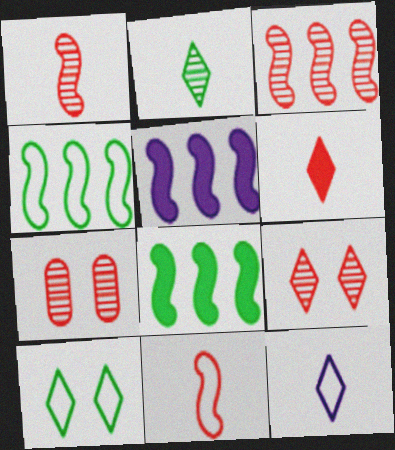[[2, 6, 12], 
[3, 4, 5], 
[7, 8, 12]]